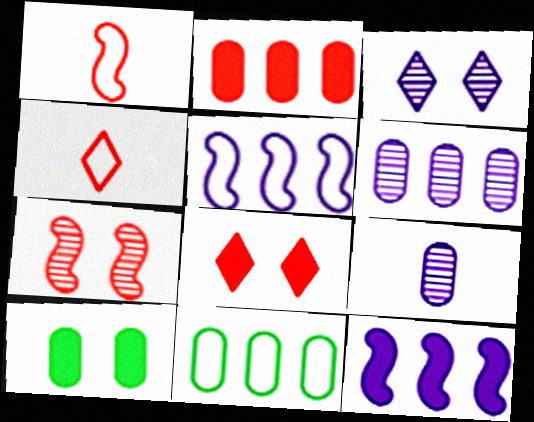[[2, 4, 7], 
[2, 6, 11]]